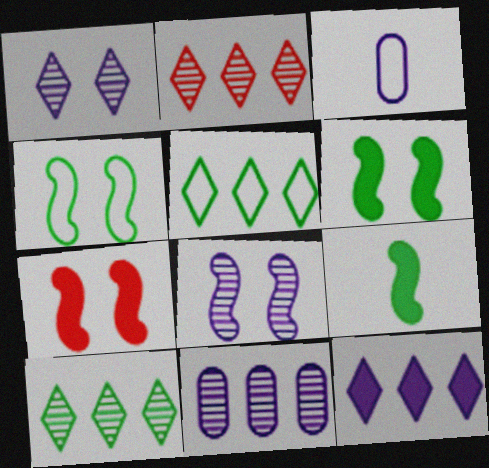[[2, 3, 6], 
[2, 5, 12], 
[3, 7, 10], 
[3, 8, 12], 
[4, 7, 8]]